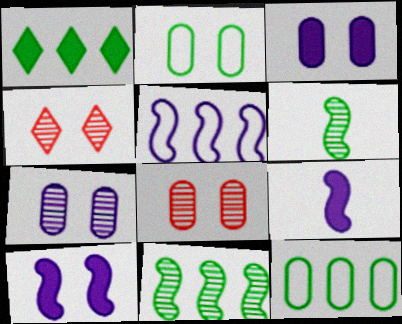[[1, 2, 6], 
[1, 11, 12], 
[2, 3, 8], 
[2, 4, 10], 
[4, 9, 12]]